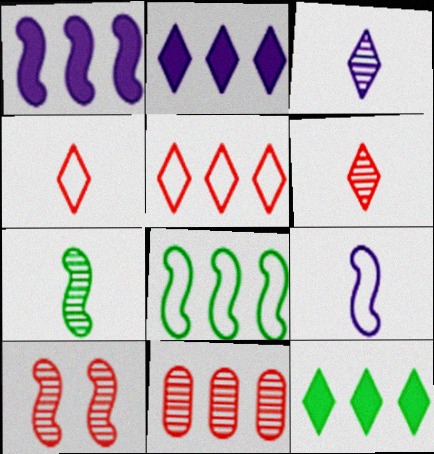[[2, 8, 11], 
[6, 10, 11]]